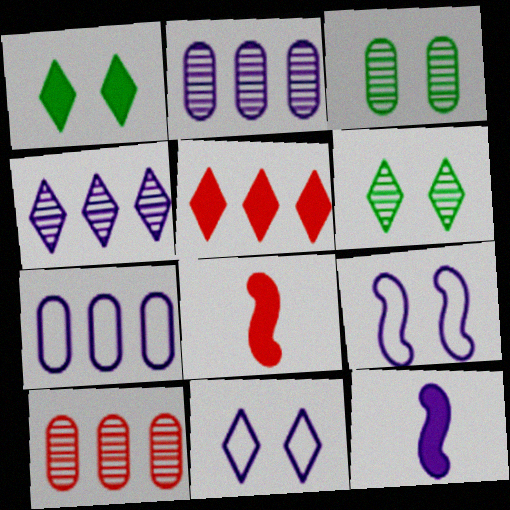[[2, 11, 12], 
[6, 7, 8]]